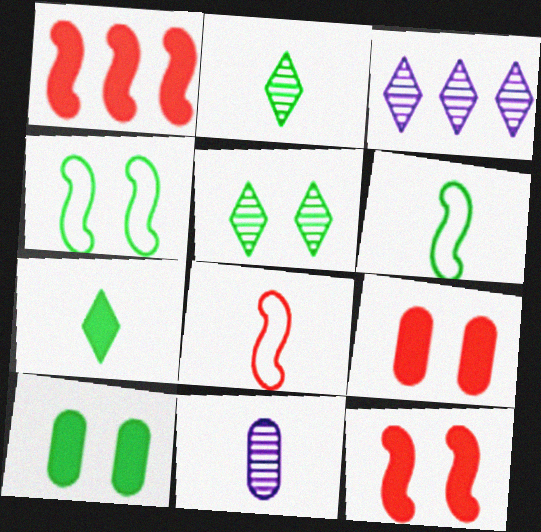[[3, 6, 9], 
[3, 8, 10], 
[4, 5, 10], 
[7, 8, 11]]